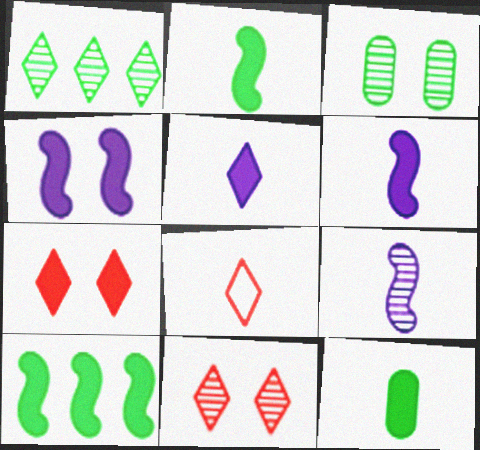[[8, 9, 12]]